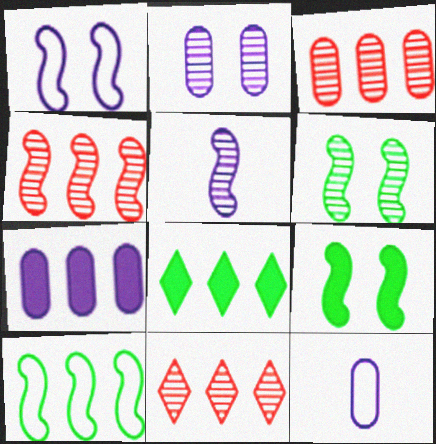[[2, 7, 12], 
[3, 4, 11], 
[4, 5, 6], 
[7, 10, 11], 
[9, 11, 12]]